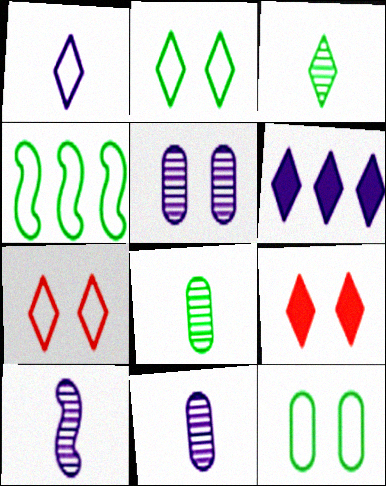[[3, 6, 7], 
[4, 9, 11]]